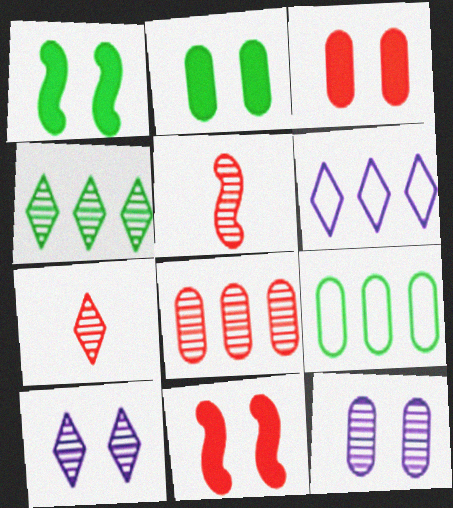[[2, 5, 6], 
[4, 5, 12], 
[4, 7, 10]]